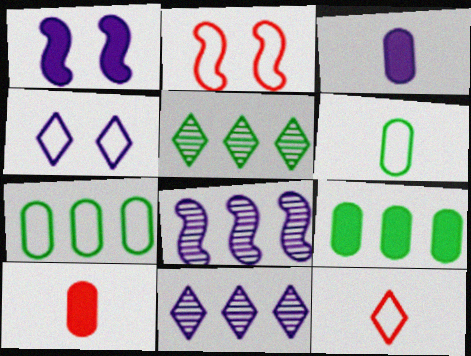[[2, 3, 5], 
[3, 4, 8]]